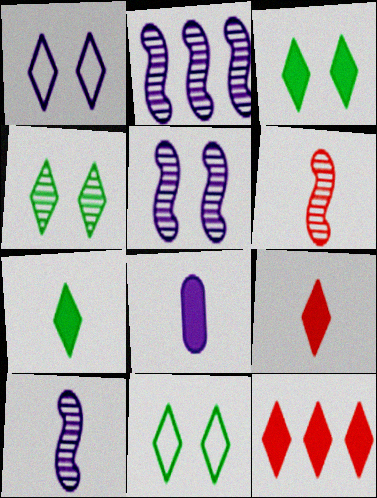[[1, 2, 8], 
[2, 5, 10], 
[3, 4, 11]]